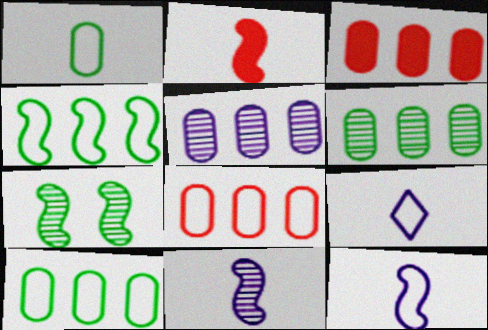[[3, 5, 10], 
[3, 7, 9]]